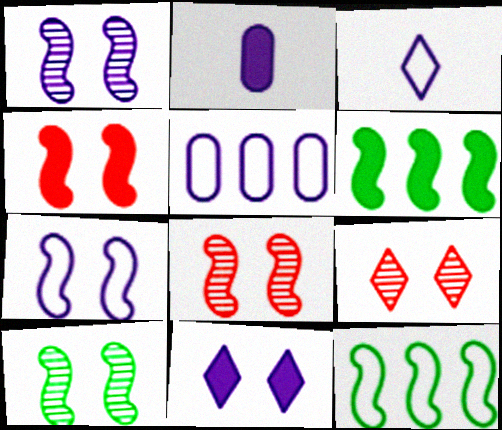[[1, 8, 10], 
[2, 9, 12], 
[3, 5, 7], 
[4, 7, 10]]